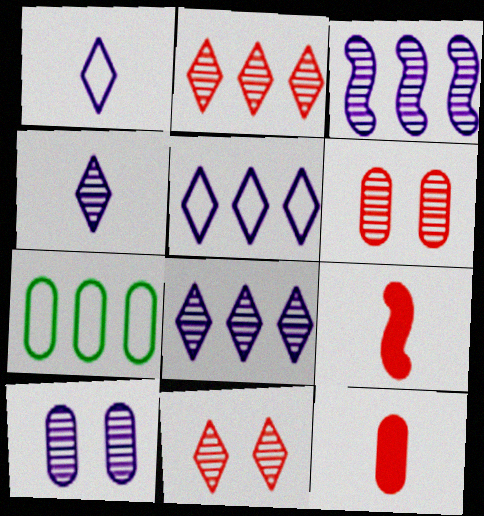[[3, 4, 10], 
[7, 10, 12]]